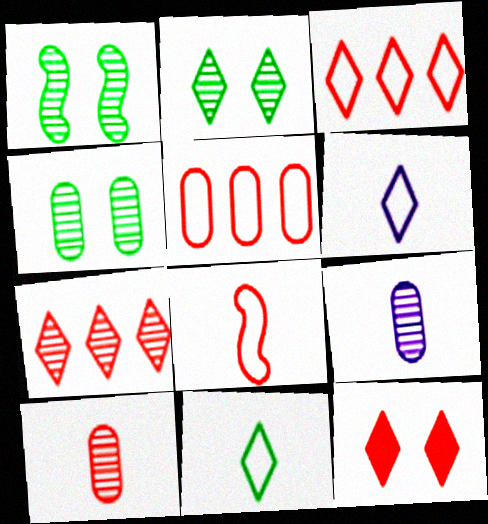[[1, 2, 4], 
[1, 7, 9]]